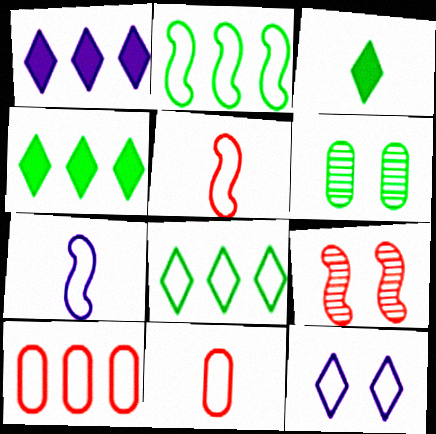[[1, 5, 6], 
[2, 3, 6], 
[2, 11, 12]]